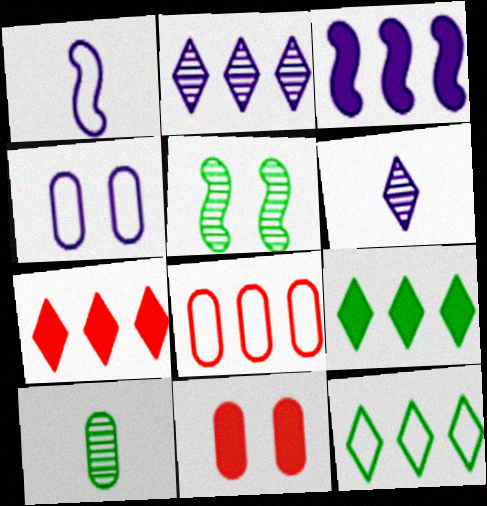[[2, 7, 12], 
[3, 4, 6]]